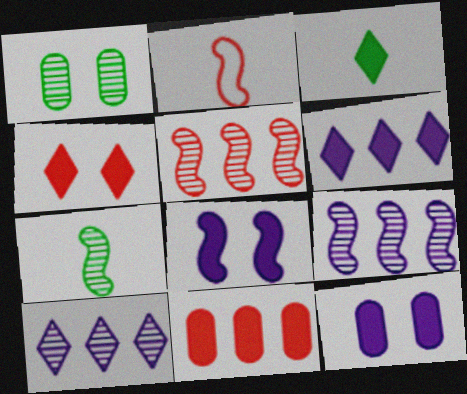[[1, 2, 6], 
[3, 4, 6], 
[3, 8, 11]]